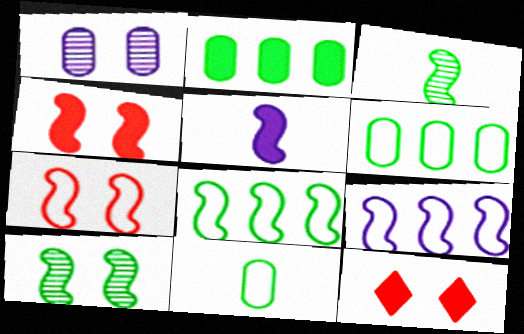[[2, 5, 12], 
[3, 4, 9]]